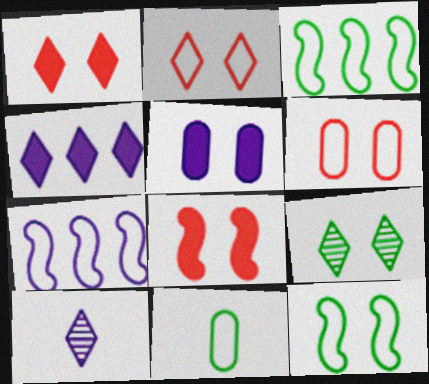[[2, 7, 11], 
[5, 7, 10]]